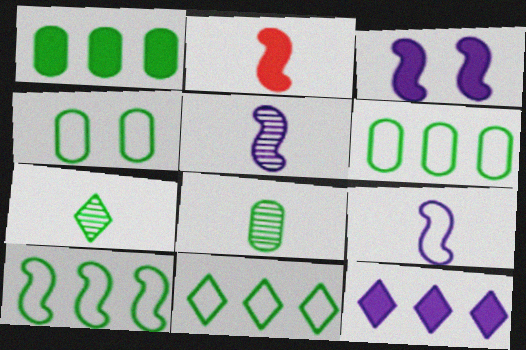[[1, 4, 8], 
[6, 10, 11]]